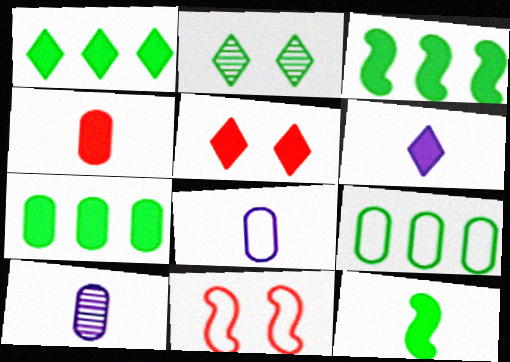[[1, 3, 7], 
[1, 5, 6], 
[1, 10, 11], 
[2, 9, 12], 
[4, 6, 12]]